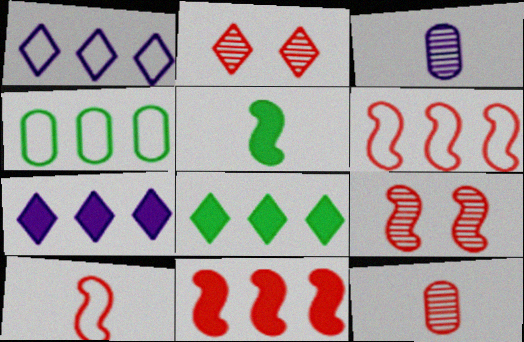[[1, 4, 6], 
[9, 10, 11]]